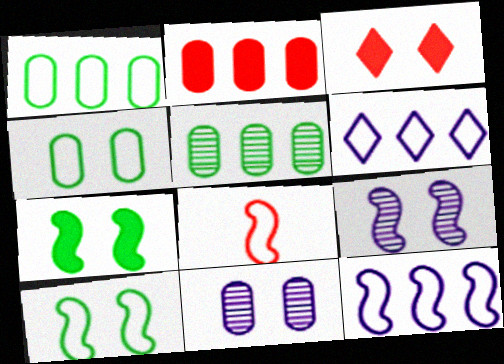[[3, 4, 9], 
[3, 10, 11], 
[4, 6, 8], 
[8, 10, 12]]